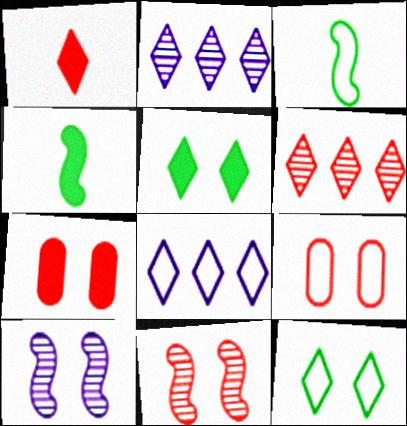[[1, 2, 12], 
[2, 3, 7], 
[2, 4, 9], 
[3, 8, 9], 
[5, 9, 10], 
[7, 10, 12]]